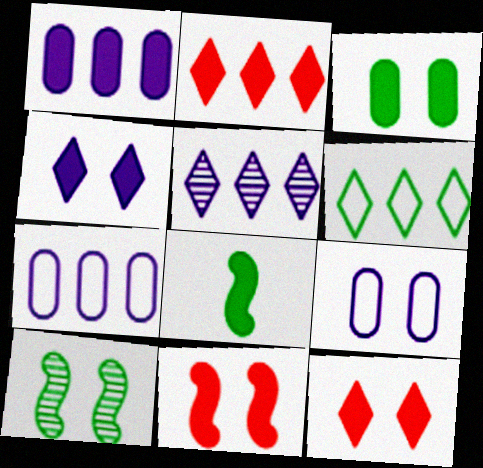[[1, 8, 12], 
[2, 5, 6], 
[3, 4, 11], 
[9, 10, 12]]